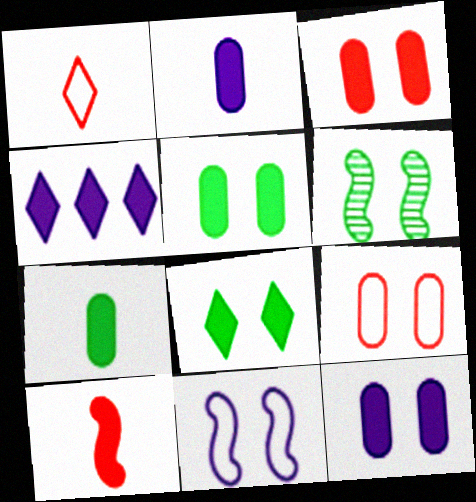[[3, 5, 12], 
[4, 5, 10]]